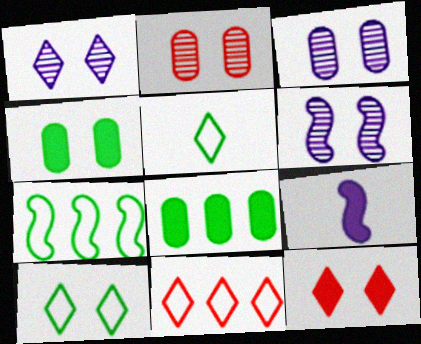[[1, 3, 6], 
[1, 10, 12], 
[8, 9, 12]]